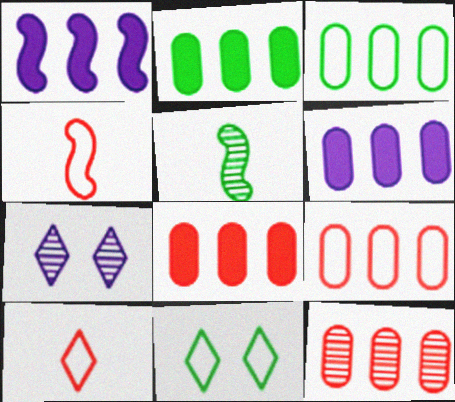[[2, 4, 7], 
[2, 5, 11], 
[2, 6, 8], 
[3, 6, 12], 
[5, 7, 12], 
[8, 9, 12]]